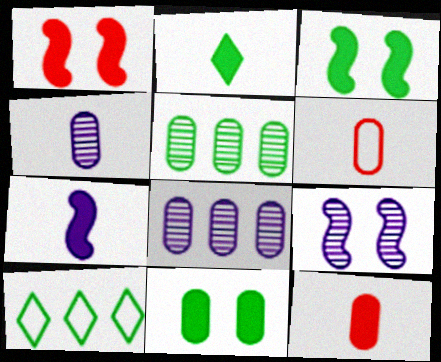[[1, 4, 10], 
[2, 7, 12], 
[6, 8, 11], 
[9, 10, 12]]